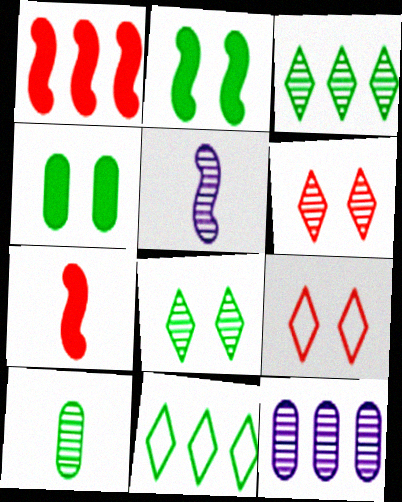[[1, 11, 12], 
[2, 10, 11]]